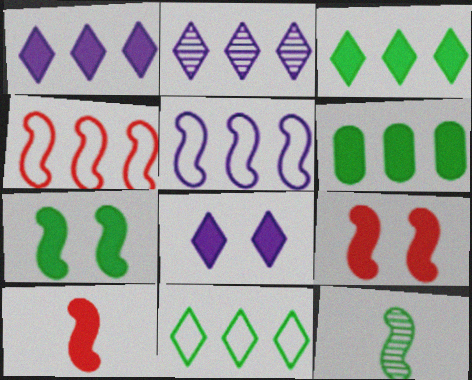[[2, 4, 6], 
[5, 9, 12], 
[6, 8, 10]]